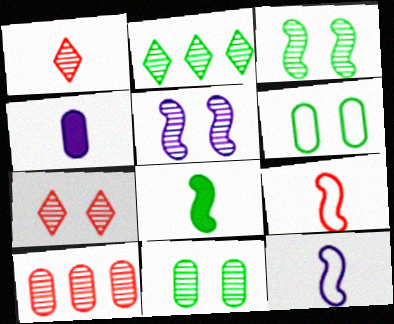[[2, 6, 8], 
[4, 6, 10], 
[5, 7, 11]]